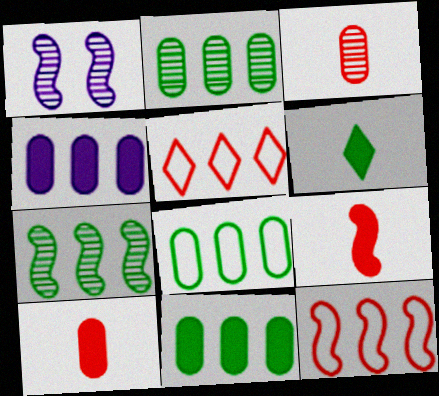[[2, 8, 11], 
[4, 5, 7]]